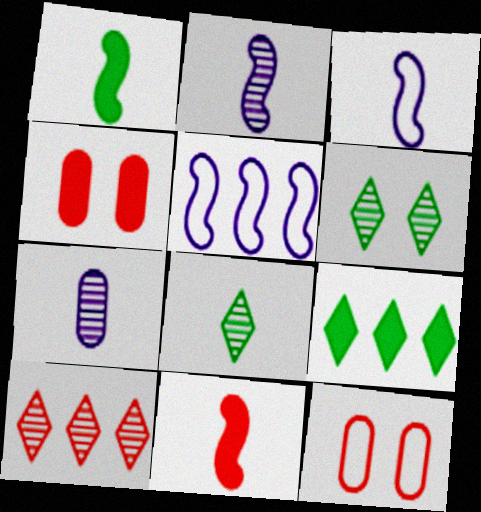[[2, 9, 12], 
[4, 5, 8], 
[10, 11, 12]]